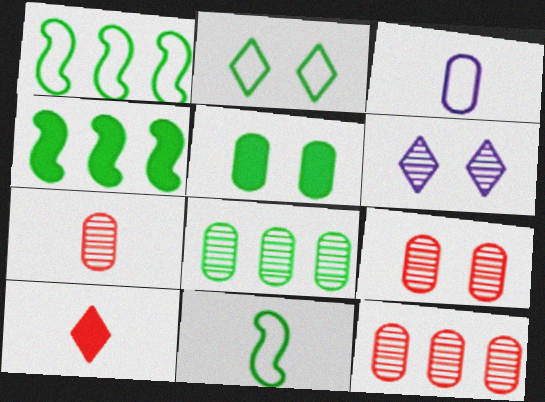[[3, 5, 12], 
[7, 9, 12]]